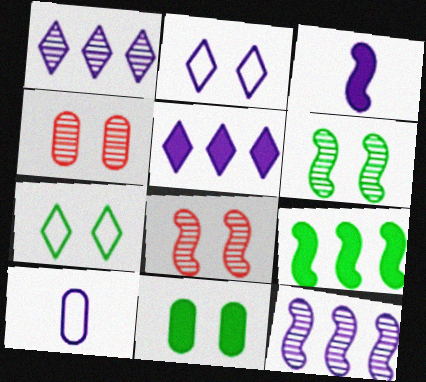[[2, 8, 11], 
[6, 7, 11]]